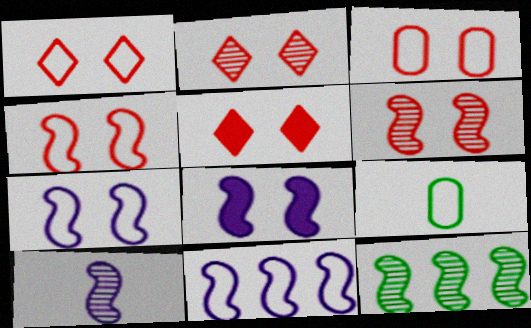[[1, 2, 5], 
[1, 3, 4], 
[1, 9, 11], 
[3, 5, 6], 
[6, 10, 12], 
[8, 10, 11]]